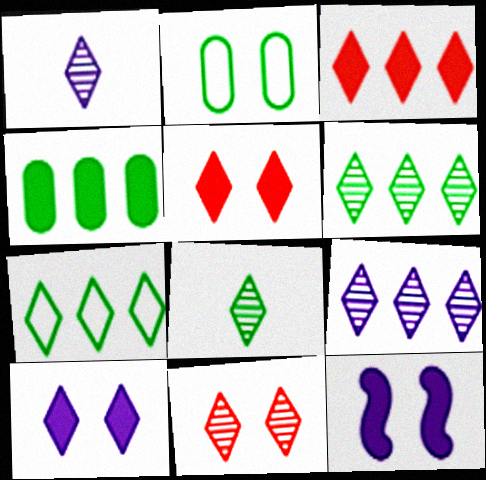[[1, 5, 7], 
[1, 6, 11], 
[2, 11, 12], 
[3, 7, 9], 
[8, 9, 11]]